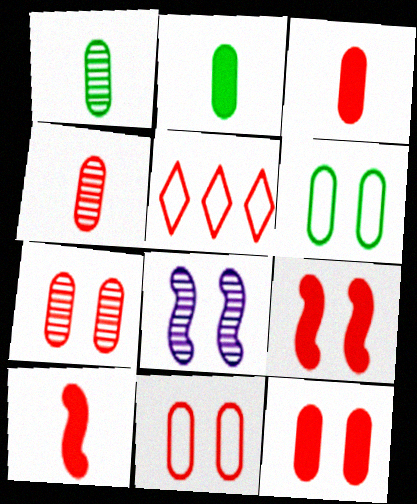[[2, 5, 8], 
[4, 5, 9], 
[5, 7, 10], 
[7, 11, 12]]